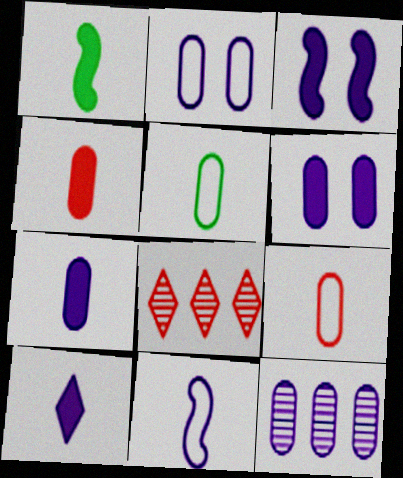[[1, 2, 8], 
[1, 4, 10], 
[2, 7, 12], 
[3, 5, 8]]